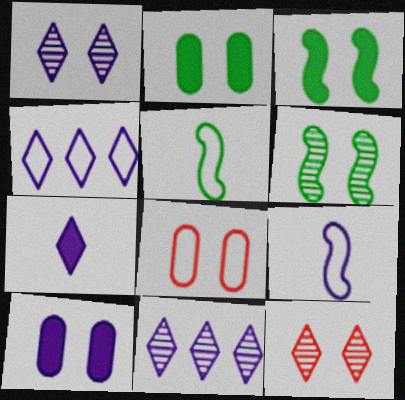[[1, 3, 8], 
[1, 4, 7], 
[4, 5, 8], 
[9, 10, 11]]